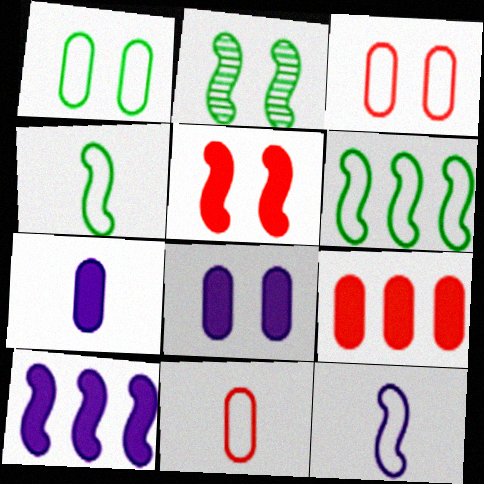[]